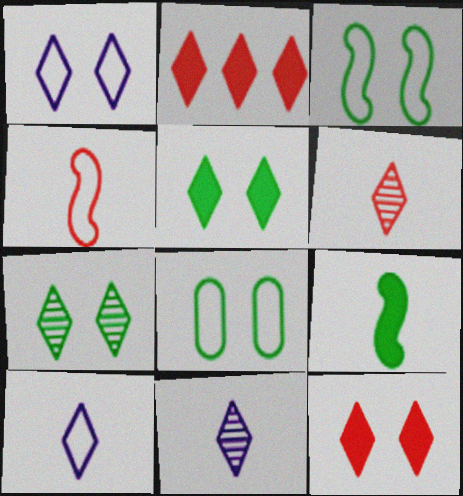[[1, 7, 12], 
[2, 7, 10]]